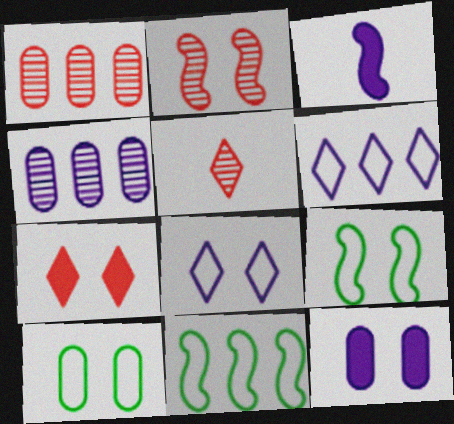[[1, 2, 5], 
[2, 3, 11], 
[3, 4, 8], 
[5, 11, 12]]